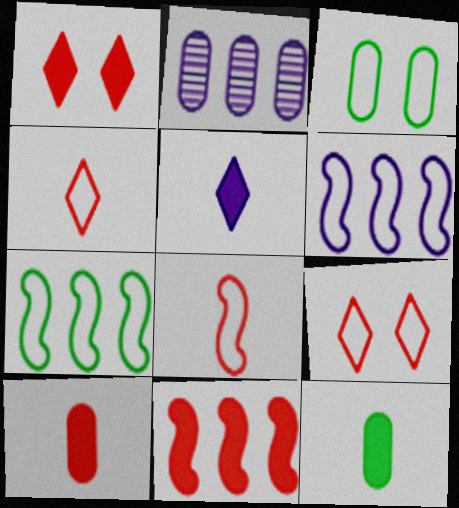[[1, 10, 11], 
[2, 3, 10], 
[3, 4, 6]]